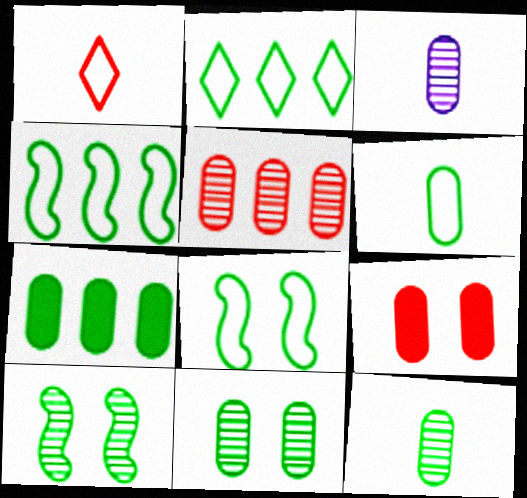[[2, 6, 8], 
[3, 5, 11], 
[6, 7, 11]]